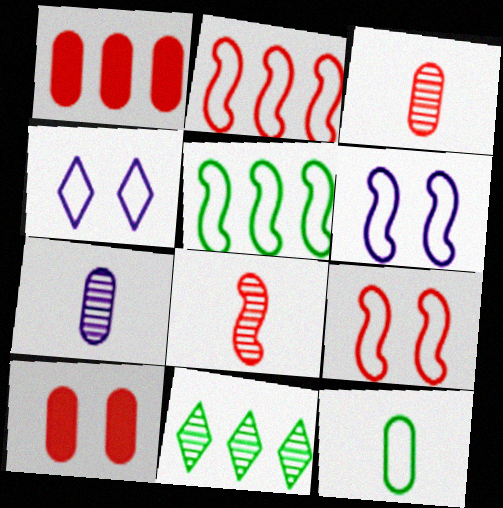[[2, 4, 12]]